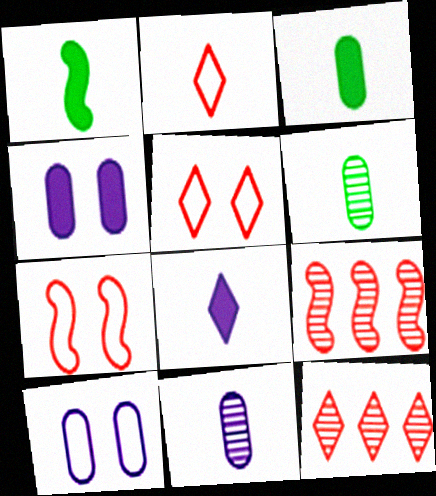[[1, 2, 11], 
[1, 10, 12]]